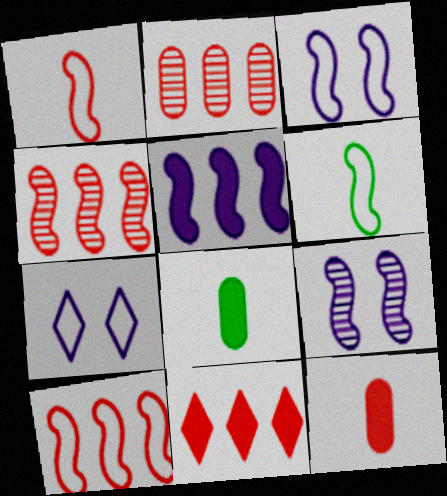[[2, 10, 11], 
[3, 6, 10], 
[4, 7, 8]]